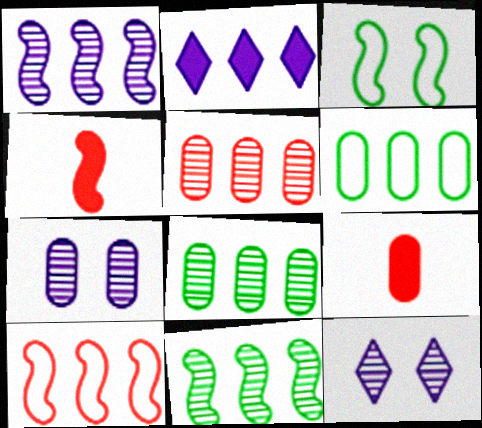[[1, 3, 4], 
[2, 8, 10], 
[4, 6, 12], 
[6, 7, 9]]